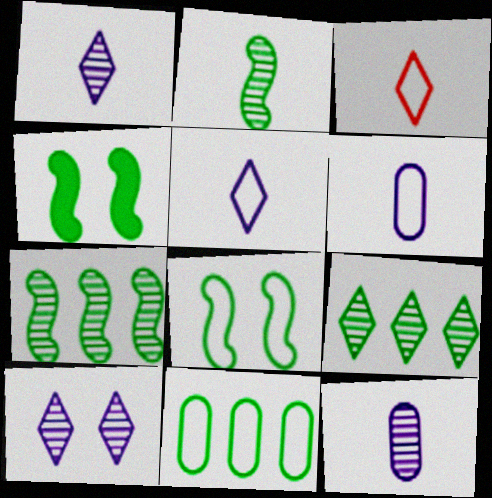[]